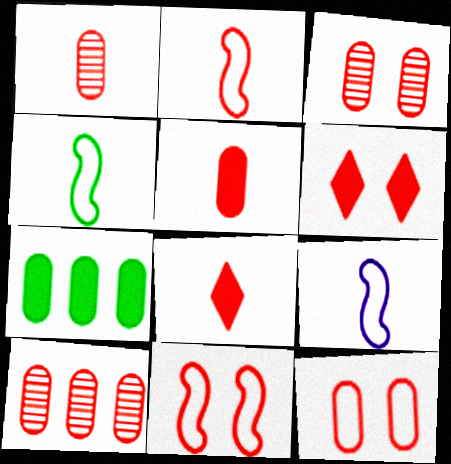[[1, 2, 8], 
[1, 3, 10], 
[2, 4, 9], 
[2, 6, 10], 
[3, 6, 11], 
[5, 10, 12], 
[8, 10, 11]]